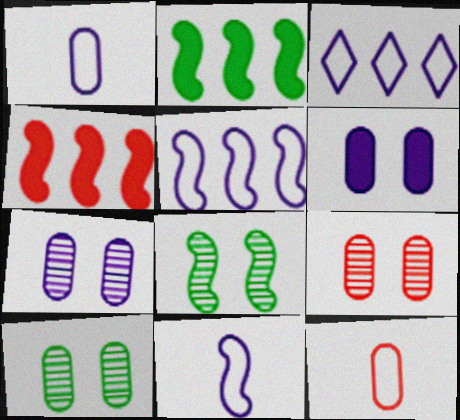[[4, 8, 11], 
[7, 9, 10]]